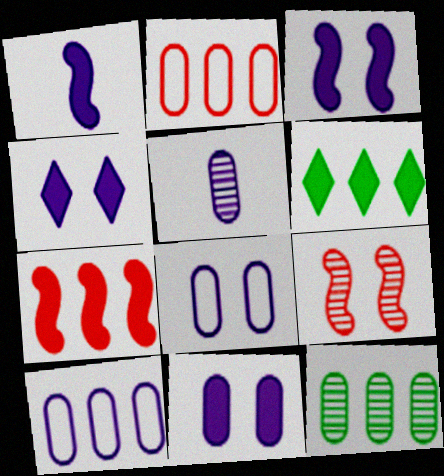[[3, 4, 11], 
[5, 10, 11]]